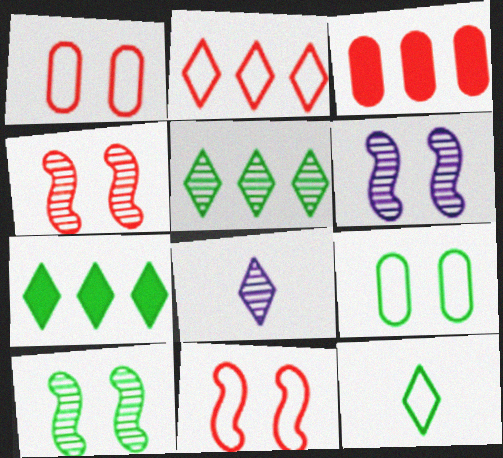[[3, 6, 12], 
[4, 6, 10]]